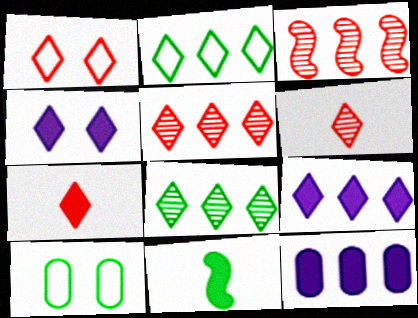[[1, 5, 7], 
[2, 3, 12], 
[2, 4, 6], 
[2, 5, 9], 
[8, 10, 11]]